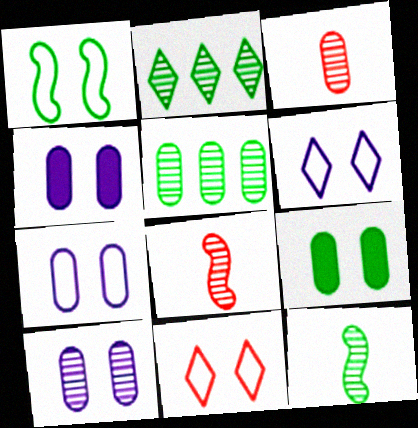[[1, 7, 11], 
[2, 8, 10], 
[3, 5, 10], 
[4, 7, 10]]